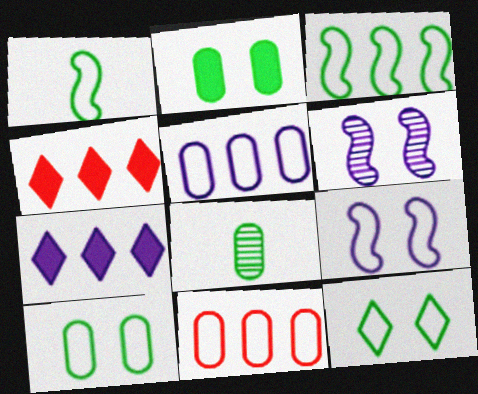[[4, 8, 9]]